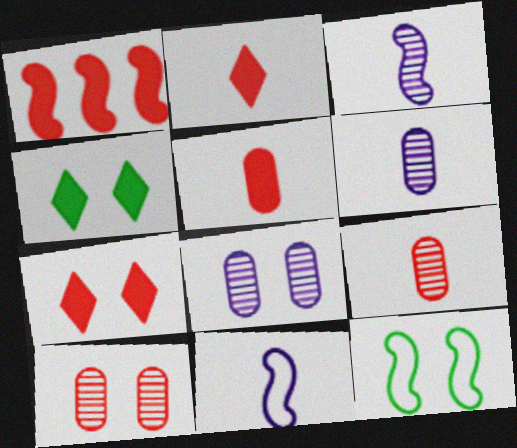[[1, 3, 12], 
[1, 5, 7], 
[7, 8, 12]]